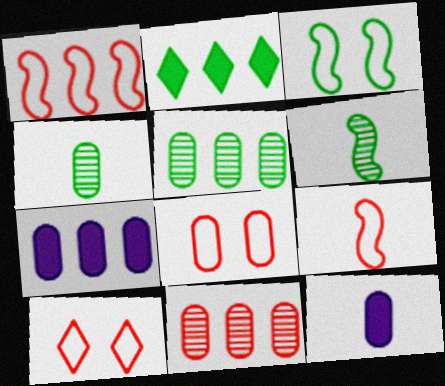[[2, 3, 4], 
[4, 7, 8], 
[5, 8, 12], 
[6, 7, 10]]